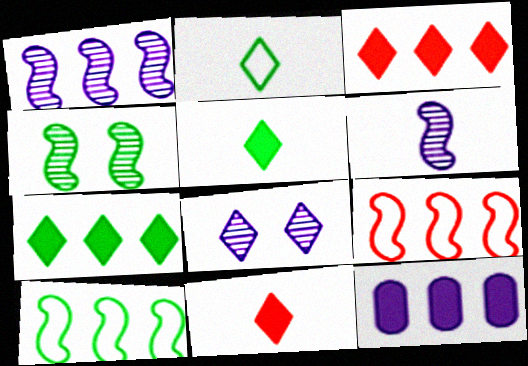[[2, 3, 8]]